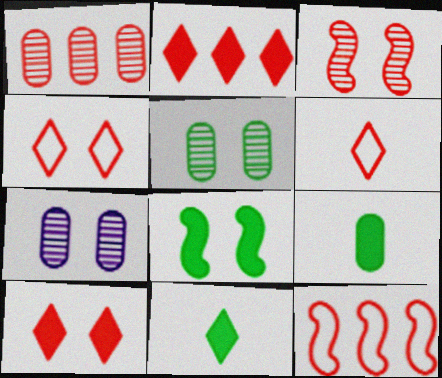[[1, 2, 12], 
[4, 7, 8], 
[7, 11, 12]]